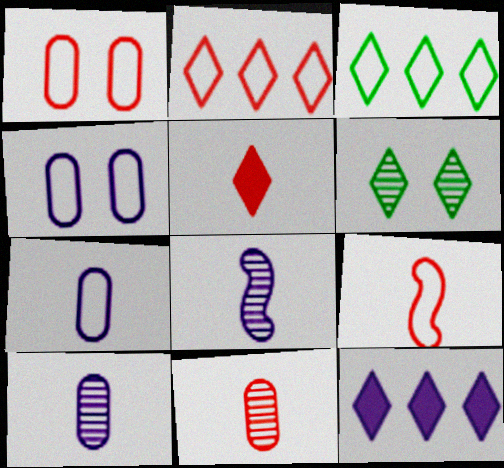[[1, 2, 9], 
[3, 4, 9], 
[4, 8, 12], 
[5, 9, 11]]